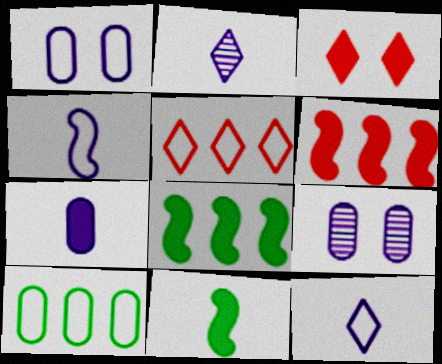[[2, 4, 7], 
[3, 7, 8], 
[5, 9, 11]]